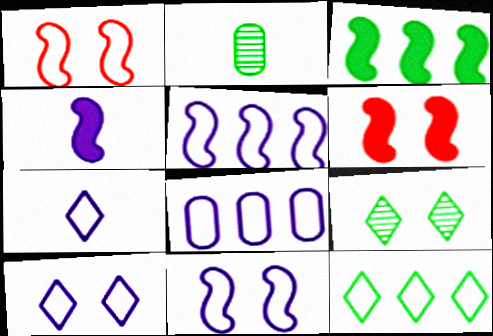[[3, 4, 6], 
[7, 8, 11]]